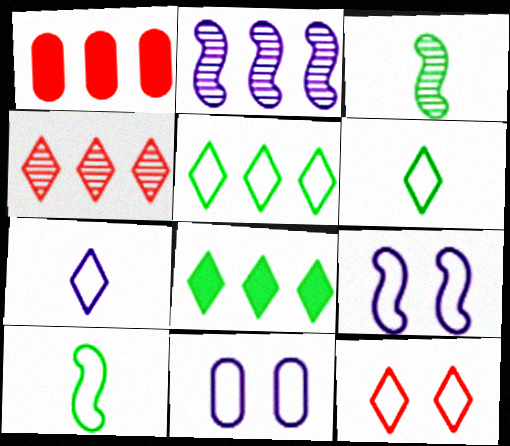[[1, 2, 5], 
[5, 7, 12]]